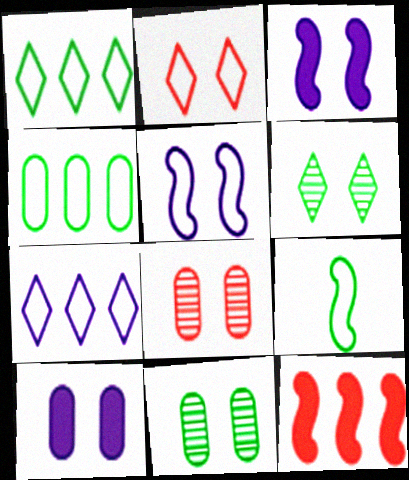[[2, 3, 11]]